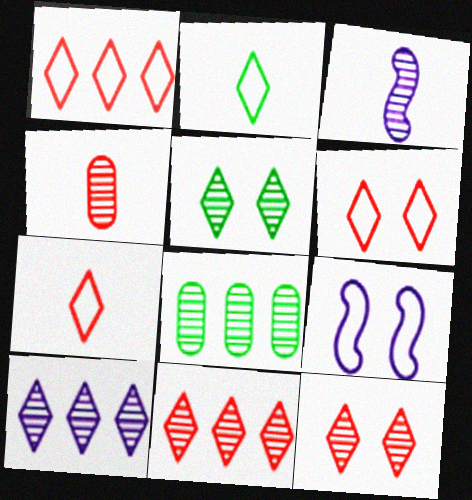[[1, 6, 7], 
[3, 8, 12]]